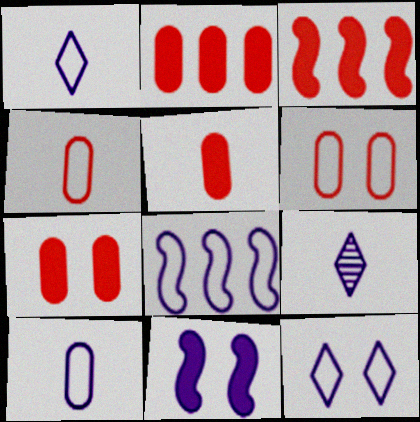[[2, 5, 7], 
[8, 10, 12]]